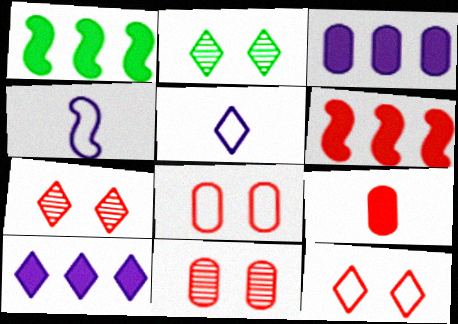[[1, 5, 11]]